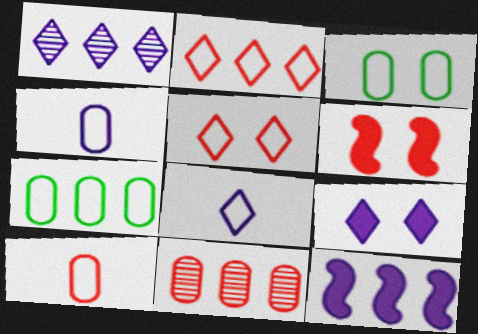[[1, 8, 9]]